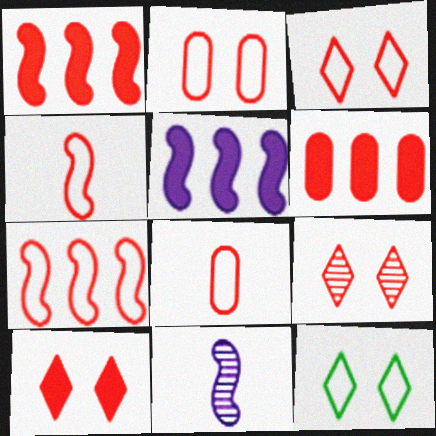[[1, 8, 9], 
[3, 7, 8], 
[3, 9, 10], 
[4, 6, 9], 
[6, 11, 12]]